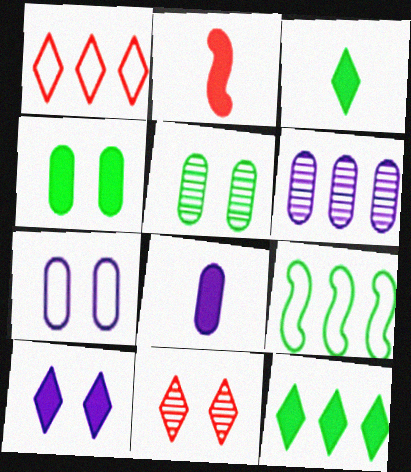[[2, 3, 8], 
[3, 5, 9], 
[6, 7, 8], 
[8, 9, 11]]